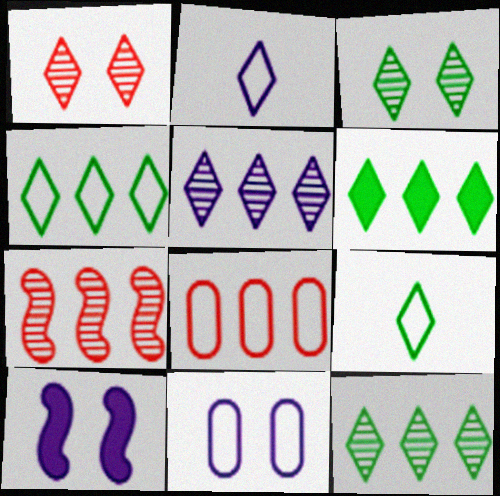[[1, 2, 6], 
[3, 6, 9], 
[4, 6, 12]]